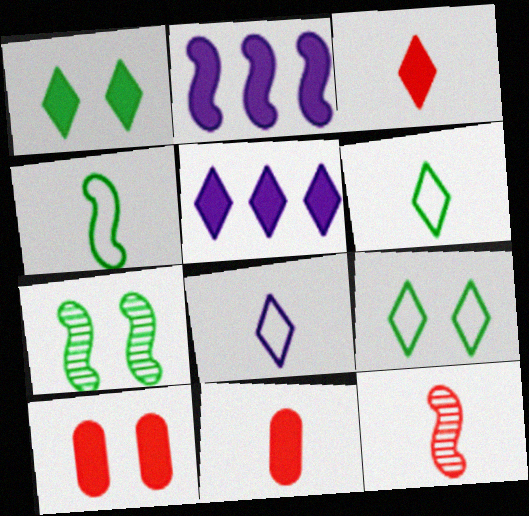[[1, 2, 11], 
[1, 3, 5]]